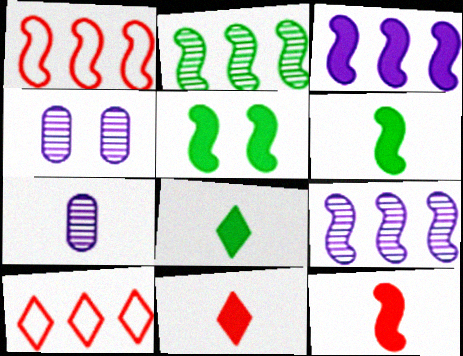[[1, 2, 3], 
[1, 4, 8], 
[3, 5, 12], 
[4, 6, 10], 
[5, 7, 10]]